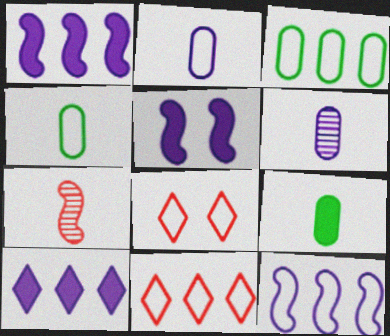[[3, 11, 12], 
[4, 8, 12]]